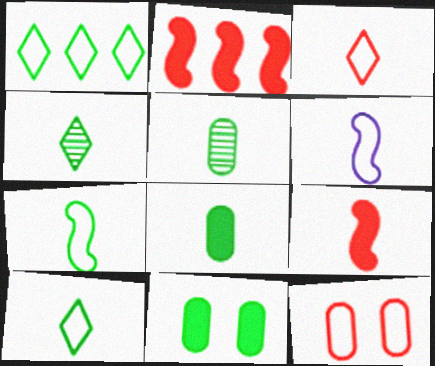[[1, 6, 12], 
[4, 7, 8]]